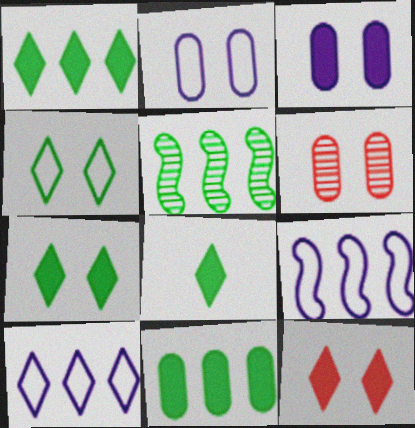[[1, 7, 8], 
[6, 8, 9]]